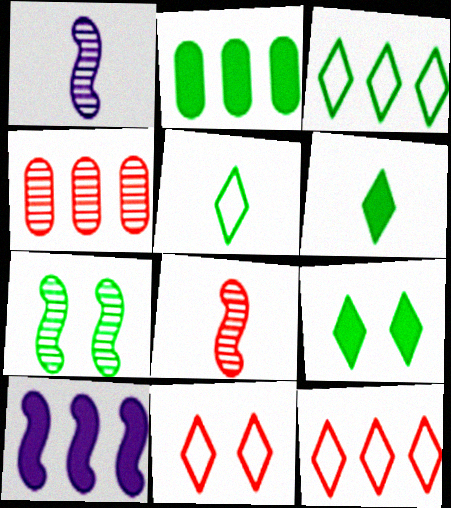[[1, 2, 11], 
[2, 5, 7], 
[3, 4, 10]]